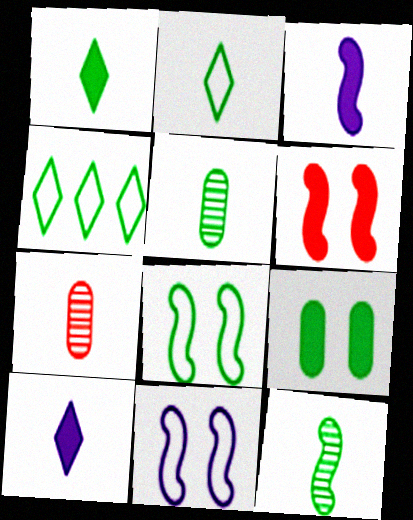[[2, 3, 7], 
[4, 9, 12]]